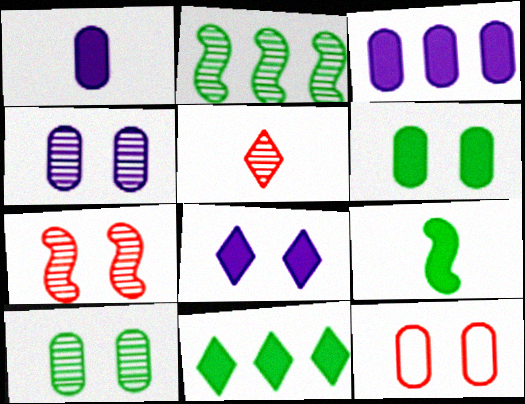[[2, 4, 5], 
[4, 6, 12], 
[6, 9, 11]]